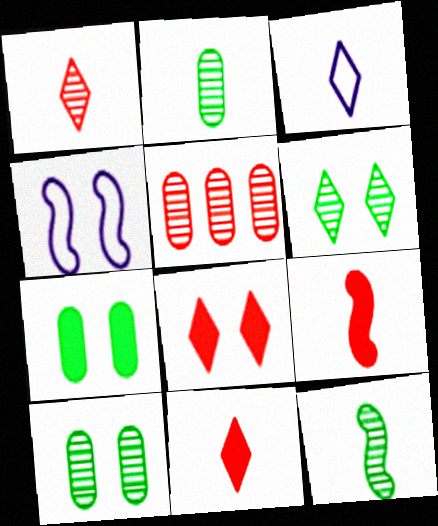[[2, 3, 9], 
[4, 8, 10]]